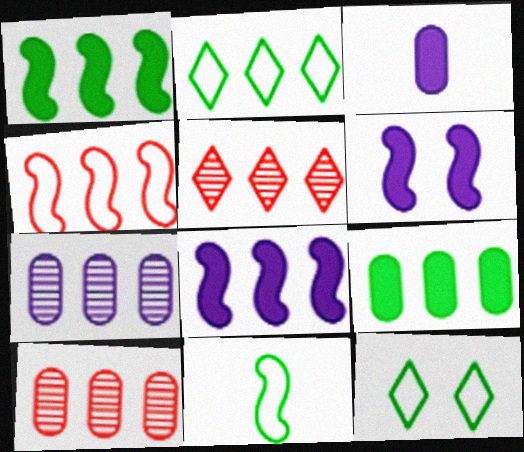[[2, 8, 10]]